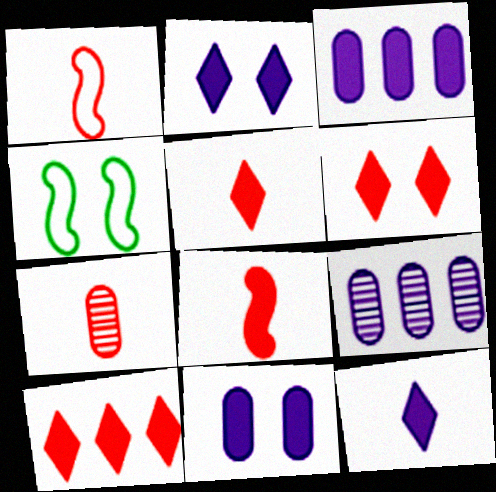[[1, 5, 7], 
[4, 5, 9], 
[5, 6, 10]]